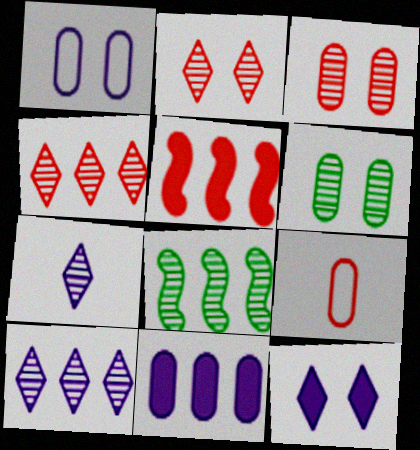[[2, 5, 9], 
[3, 7, 8], 
[6, 9, 11], 
[8, 9, 12]]